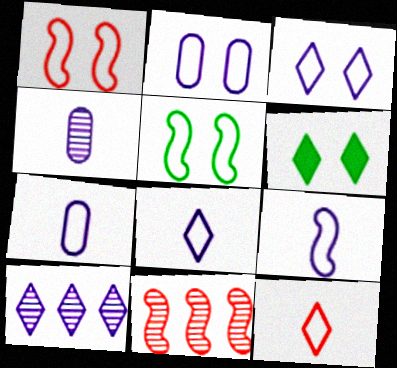[[6, 7, 11], 
[6, 10, 12], 
[7, 8, 9]]